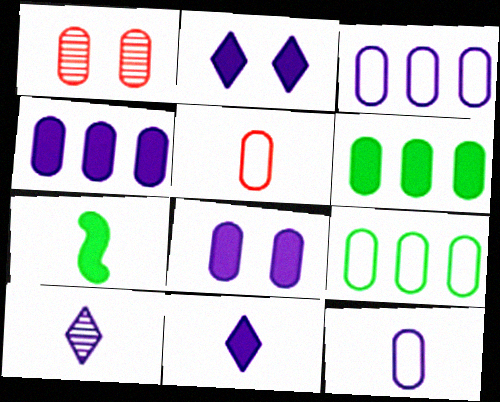[[1, 6, 12], 
[5, 7, 10]]